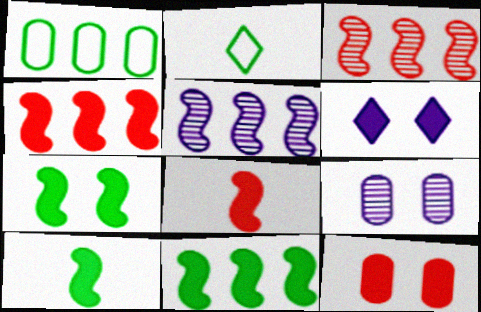[[2, 4, 9], 
[2, 5, 12], 
[6, 7, 12], 
[7, 10, 11]]